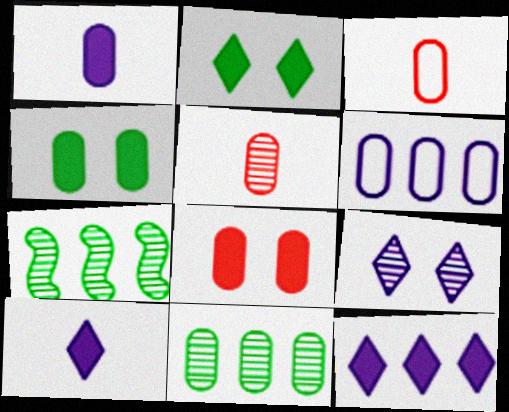[[4, 5, 6], 
[5, 7, 9]]